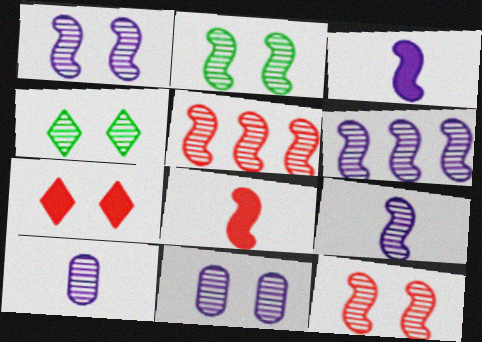[[1, 2, 12], 
[1, 6, 9], 
[2, 5, 9], 
[4, 5, 10], 
[4, 11, 12]]